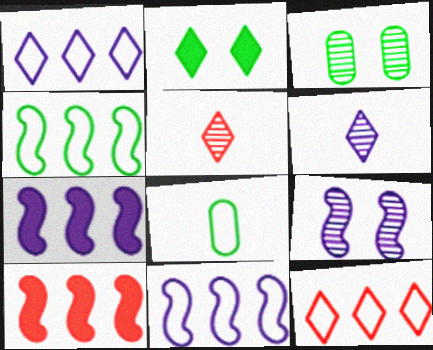[[1, 2, 5], 
[2, 6, 12]]